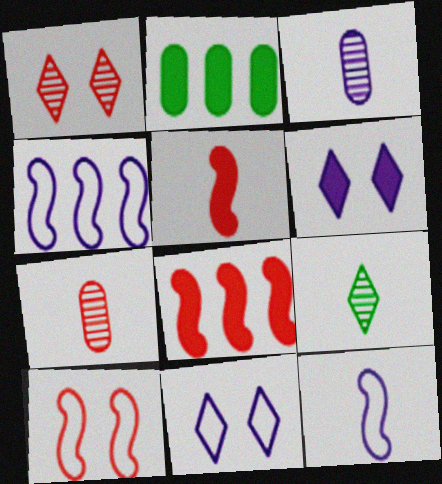[[1, 2, 12], 
[2, 5, 6], 
[3, 4, 6]]